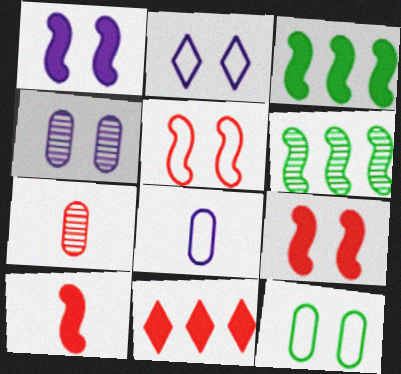[[1, 2, 4], 
[1, 3, 10], 
[2, 3, 7], 
[2, 5, 12], 
[5, 7, 11]]